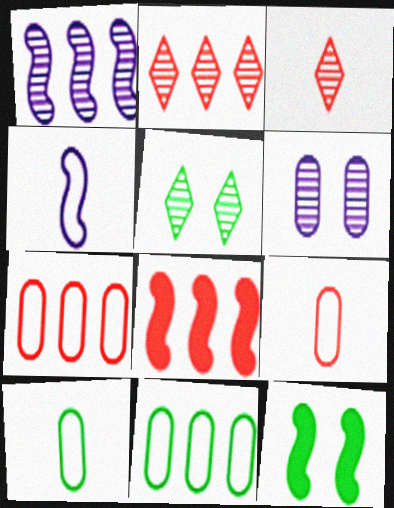[[2, 7, 8]]